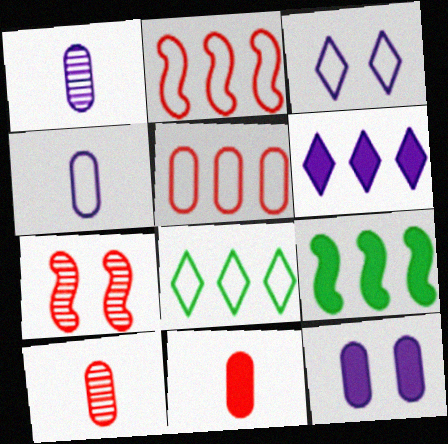[[3, 9, 10]]